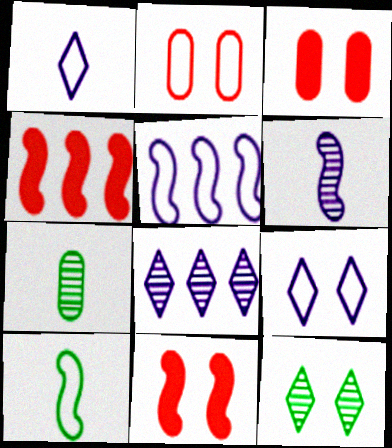[[3, 8, 10], 
[4, 7, 9]]